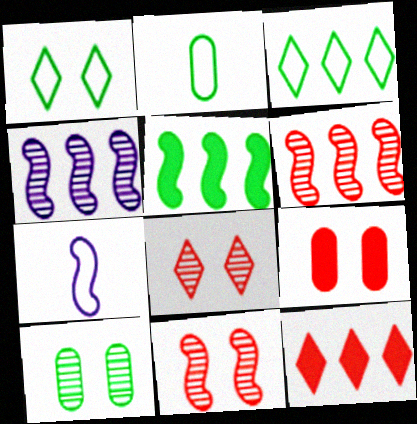[[5, 7, 11], 
[7, 10, 12]]